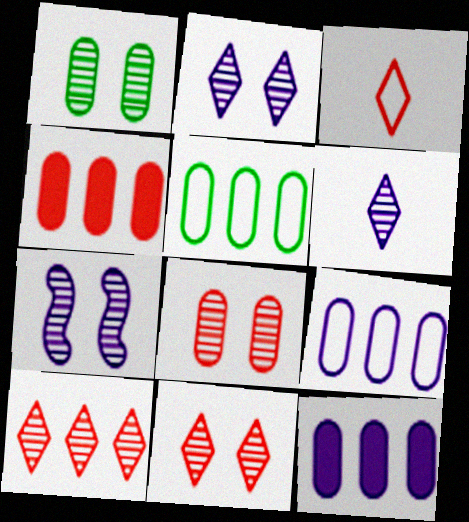[[1, 7, 11]]